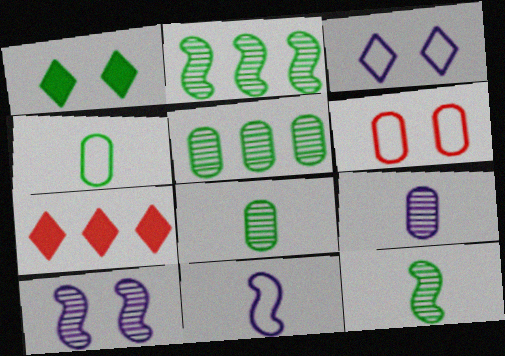[[1, 2, 4], 
[1, 6, 10], 
[4, 7, 10]]